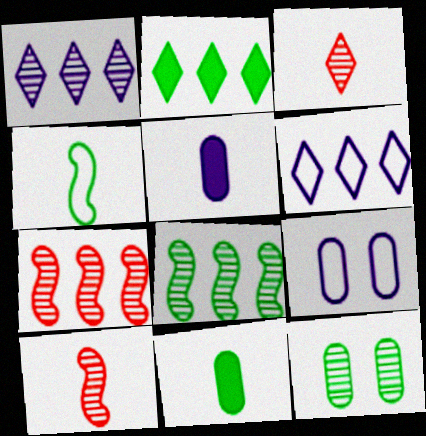[[1, 10, 12], 
[2, 4, 12], 
[2, 9, 10], 
[3, 4, 5]]